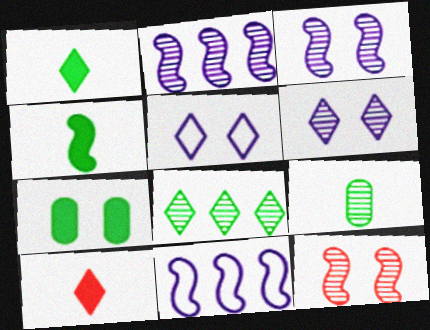[[4, 11, 12], 
[5, 7, 12], 
[5, 8, 10]]